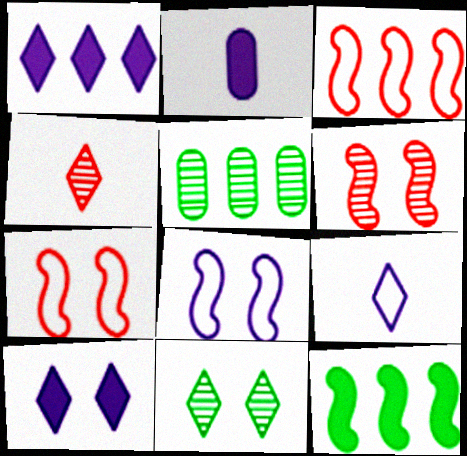[[1, 3, 5], 
[2, 3, 11]]